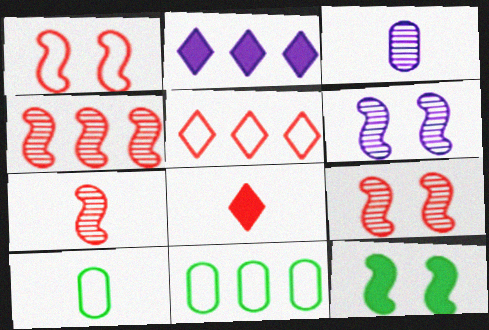[[1, 6, 12], 
[2, 4, 11], 
[2, 9, 10], 
[3, 5, 12], 
[4, 7, 9], 
[6, 8, 11]]